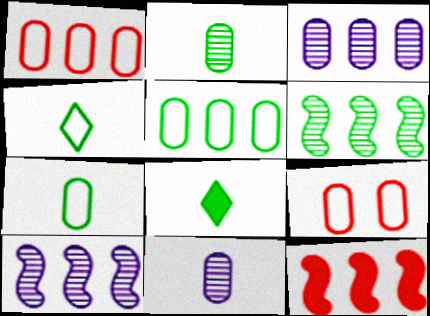[[8, 9, 10]]